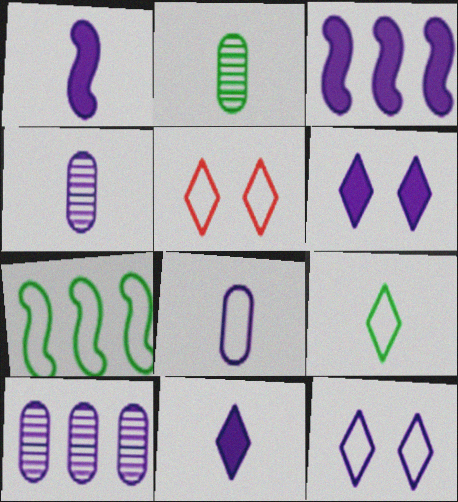[[1, 10, 12], 
[2, 3, 5], 
[3, 4, 12], 
[5, 7, 8]]